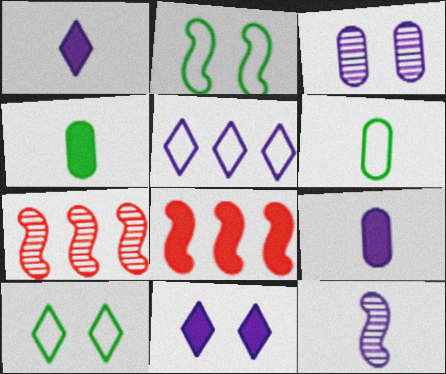[[2, 8, 12], 
[4, 8, 11], 
[6, 7, 11], 
[7, 9, 10]]